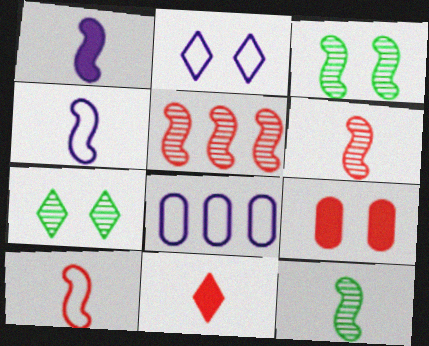[[1, 10, 12], 
[2, 3, 9], 
[2, 4, 8], 
[3, 8, 11]]